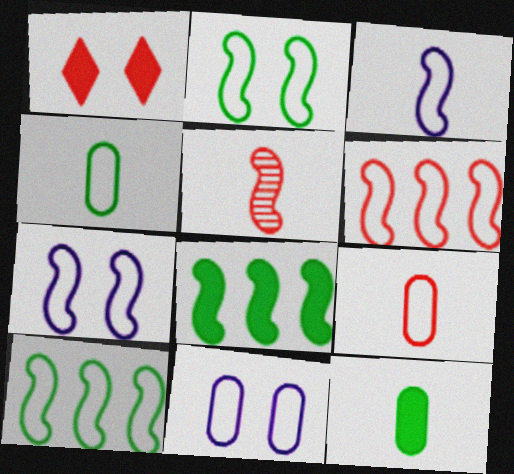[[2, 3, 6], 
[5, 7, 8]]